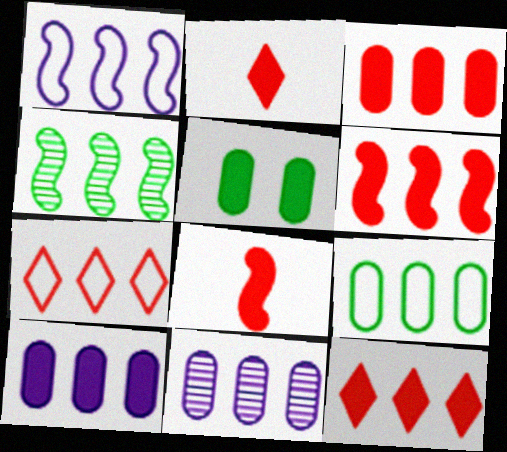[[1, 4, 6], 
[1, 7, 9], 
[3, 6, 12], 
[3, 9, 11], 
[4, 7, 10]]